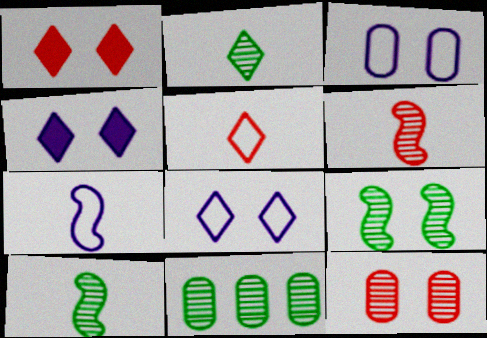[[1, 3, 9], 
[1, 7, 11], 
[2, 9, 11]]